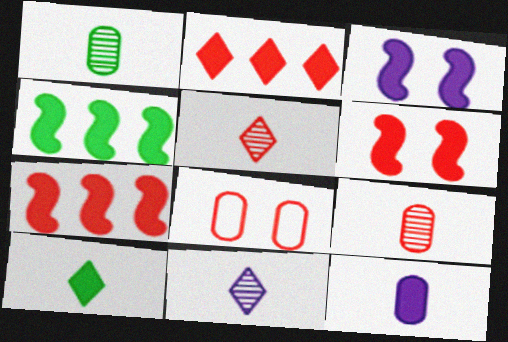[[4, 8, 11], 
[5, 7, 8]]